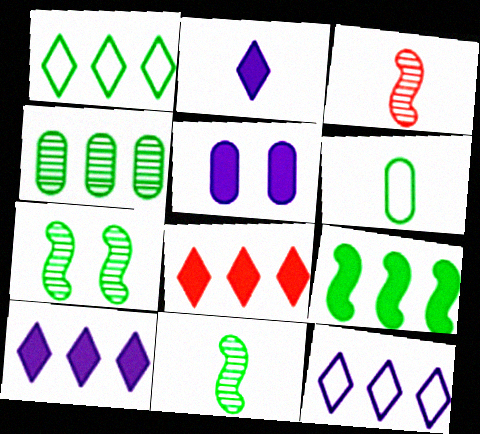[[1, 3, 5], 
[1, 4, 9], 
[2, 3, 6]]